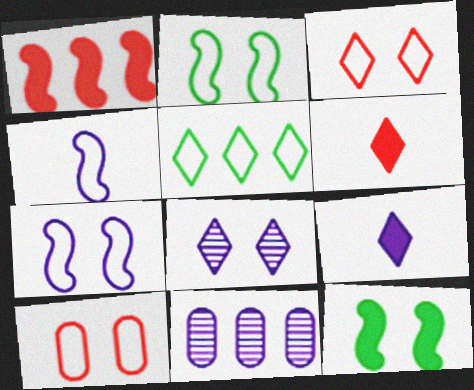[[1, 5, 11], 
[2, 6, 11], 
[4, 5, 10], 
[5, 6, 8], 
[7, 9, 11], 
[8, 10, 12]]